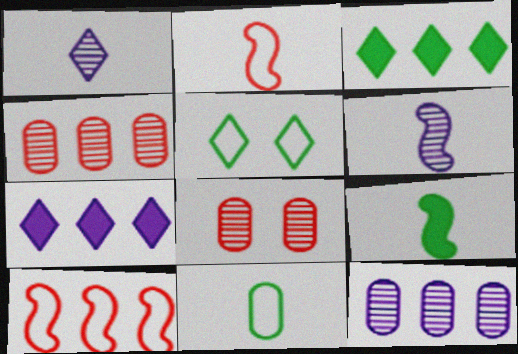[[2, 6, 9], 
[3, 10, 12]]